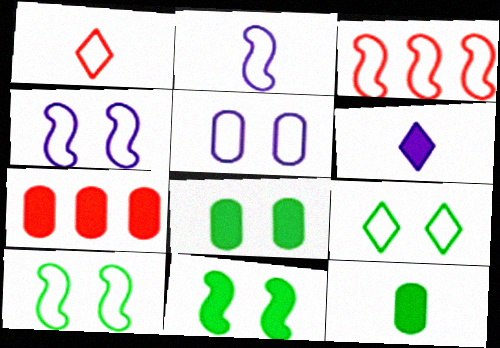[[2, 3, 10], 
[6, 7, 11]]